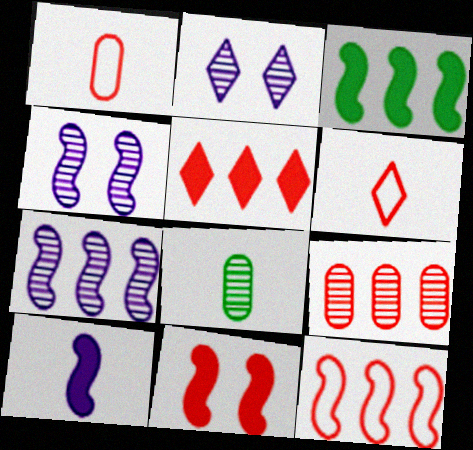[[1, 2, 3], 
[3, 7, 12], 
[3, 10, 11], 
[5, 9, 12], 
[6, 8, 10], 
[6, 9, 11]]